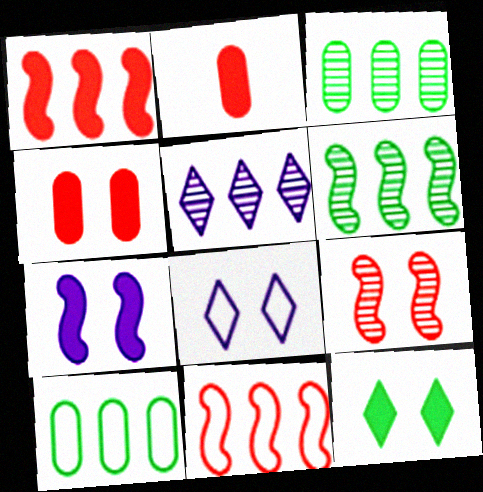[[1, 5, 10], 
[2, 6, 8], 
[4, 7, 12]]